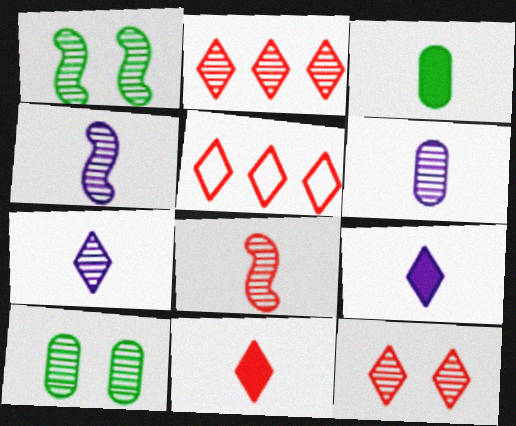[[1, 2, 6], 
[2, 4, 10], 
[4, 6, 7], 
[5, 11, 12]]